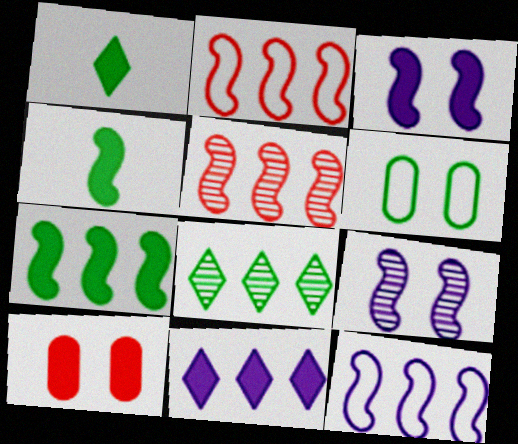[[2, 4, 9], 
[4, 6, 8], 
[4, 10, 11], 
[5, 7, 12]]